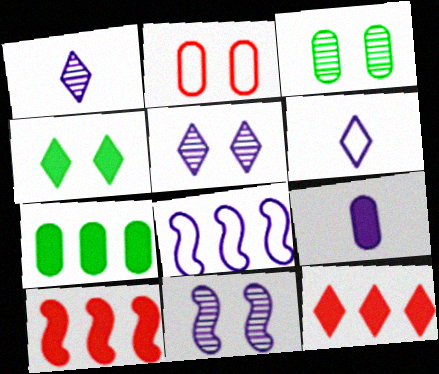[[2, 4, 11], 
[3, 6, 10], 
[4, 9, 10], 
[5, 8, 9]]